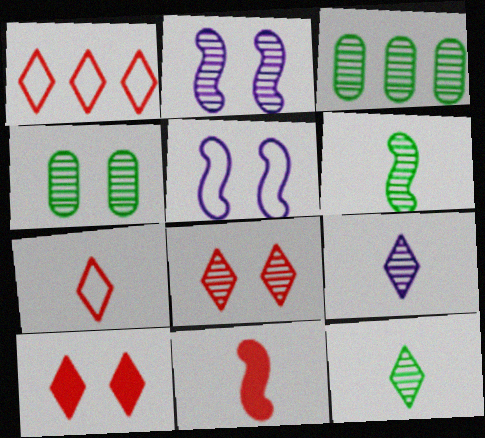[[2, 4, 8], 
[4, 5, 10]]